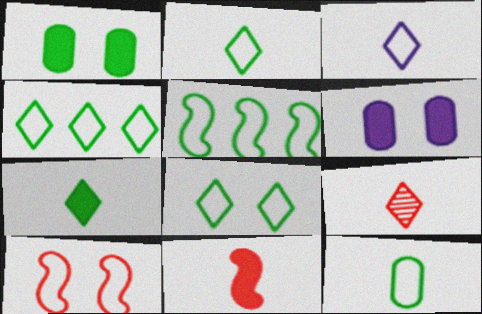[[2, 4, 8], 
[3, 7, 9], 
[5, 6, 9], 
[5, 8, 12]]